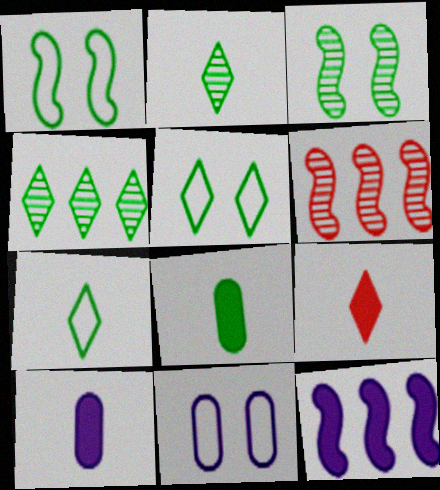[[1, 4, 8], 
[5, 6, 10]]